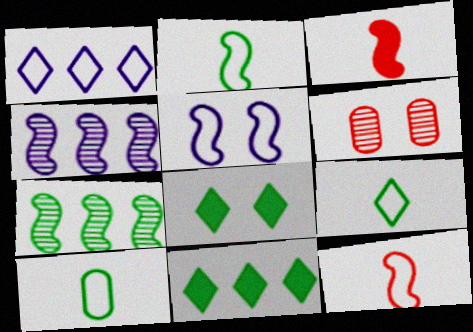[[2, 9, 10], 
[3, 5, 7], 
[5, 6, 8], 
[7, 8, 10]]